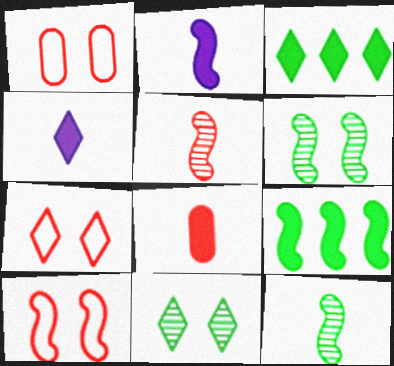[[1, 7, 10]]